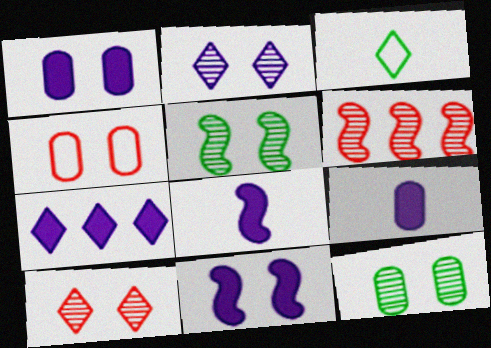[[1, 3, 6], 
[1, 4, 12], 
[1, 7, 8], 
[3, 7, 10], 
[7, 9, 11]]